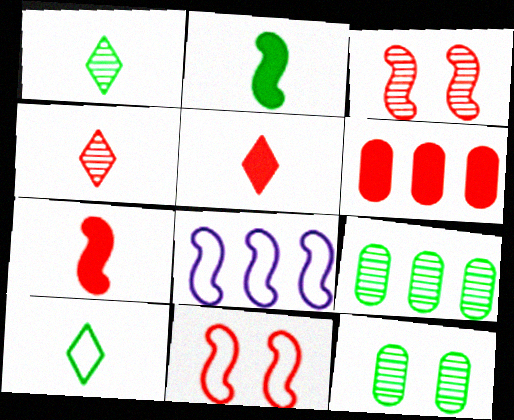[[2, 3, 8], 
[4, 6, 11], 
[5, 8, 12]]